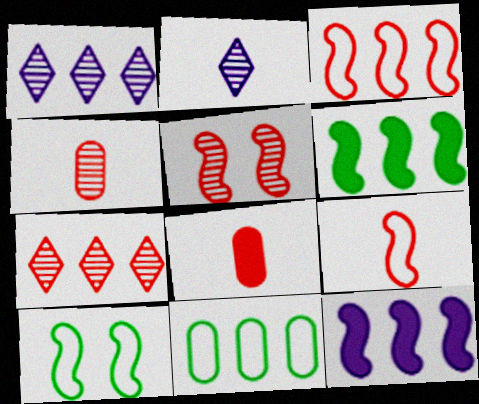[[1, 8, 10], 
[4, 5, 7], 
[7, 11, 12]]